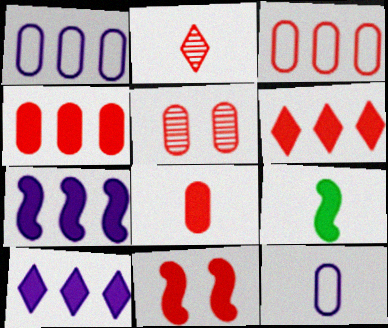[[2, 3, 11], 
[2, 9, 12], 
[3, 5, 8], 
[6, 8, 11], 
[7, 9, 11]]